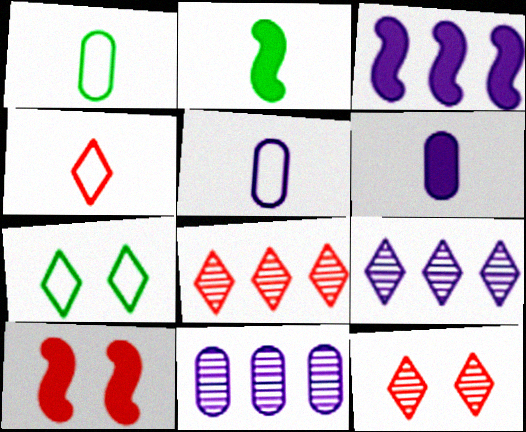[[1, 3, 12], 
[1, 9, 10], 
[2, 3, 10]]